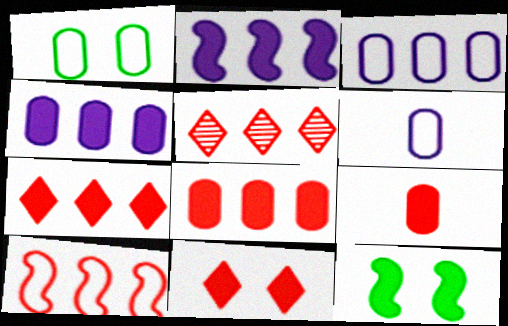[[5, 6, 12], 
[5, 8, 10]]